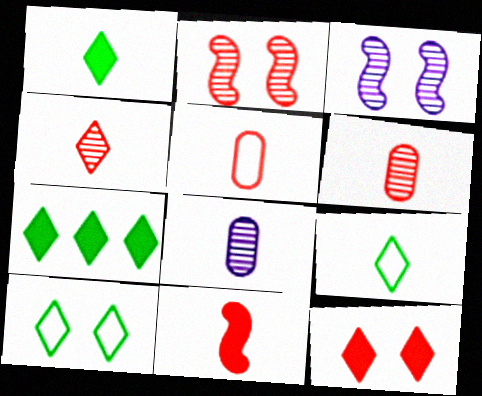[[3, 5, 7], 
[4, 5, 11], 
[8, 9, 11]]